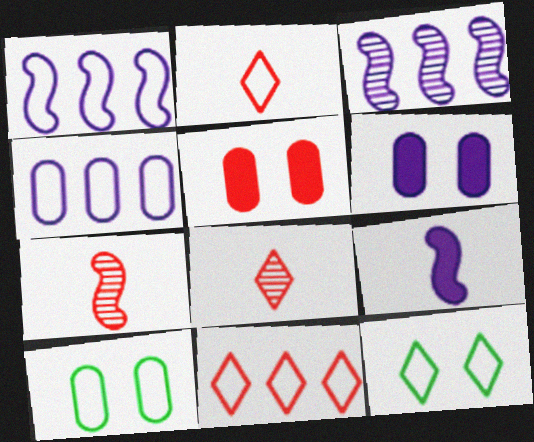[[1, 2, 10], 
[5, 7, 11]]